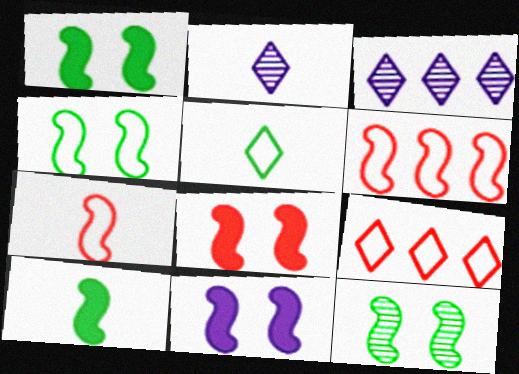[[1, 4, 12], 
[1, 8, 11]]